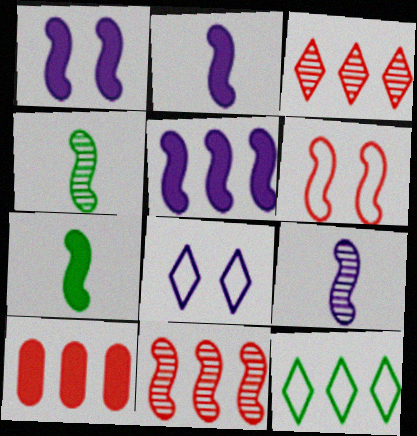[[1, 2, 5], 
[4, 5, 6], 
[4, 8, 10]]